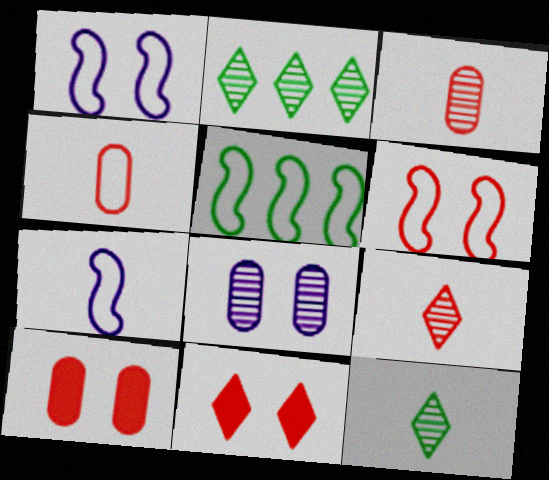[[2, 7, 10], 
[5, 6, 7]]